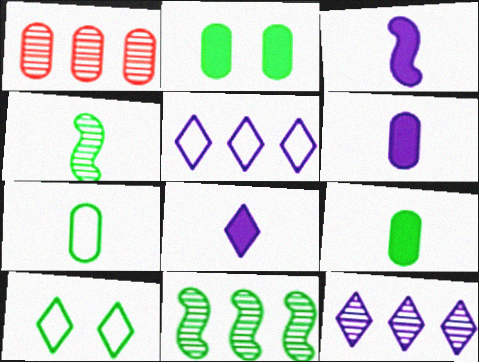[[1, 3, 10], 
[1, 11, 12], 
[3, 6, 8], 
[9, 10, 11]]